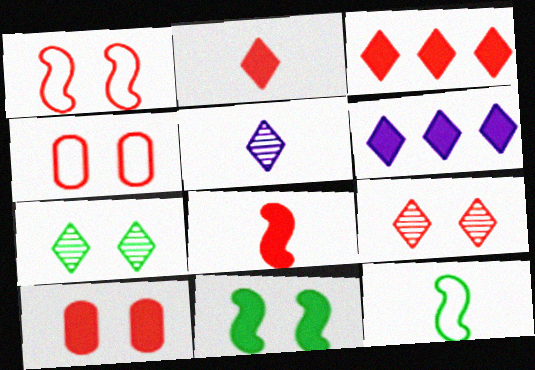[[1, 9, 10], 
[3, 8, 10]]